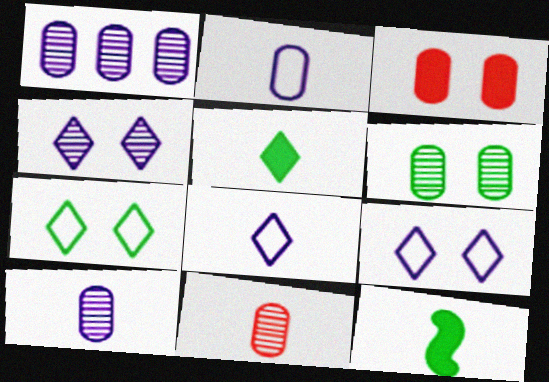[[1, 6, 11], 
[8, 11, 12]]